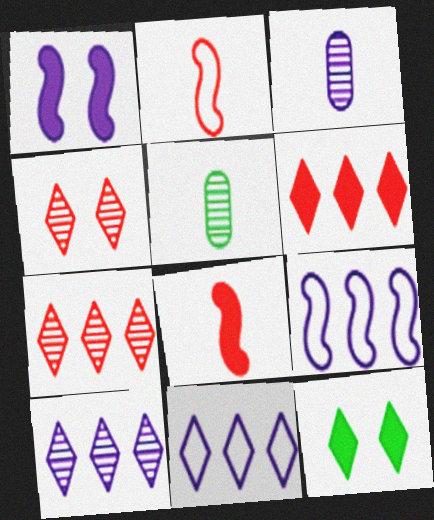[[1, 3, 11]]